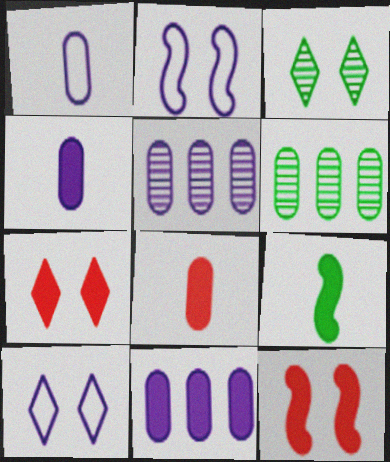[[3, 7, 10], 
[7, 9, 11]]